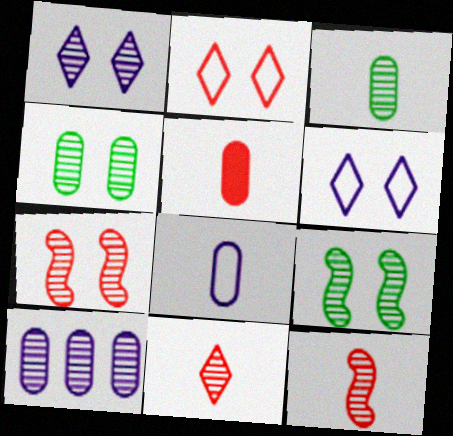[[1, 4, 7], 
[3, 5, 8], 
[9, 10, 11]]